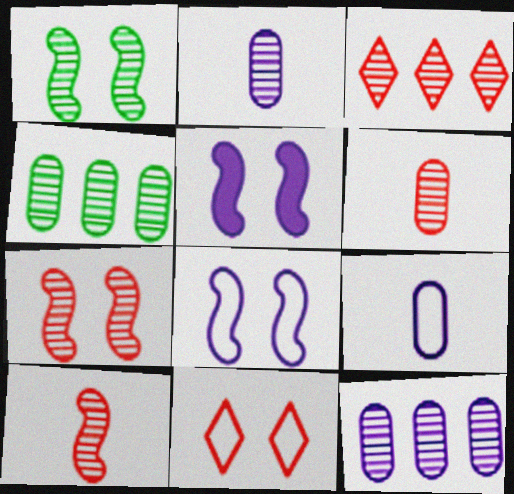[[1, 2, 3], 
[3, 6, 7]]